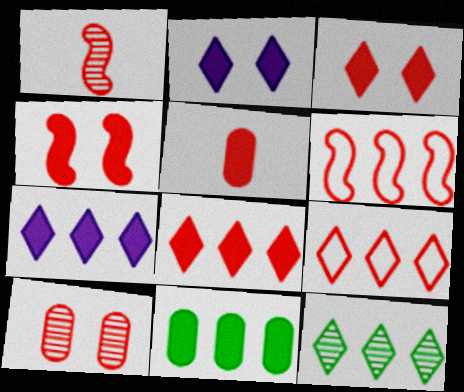[[1, 4, 6], 
[4, 5, 8], 
[7, 9, 12]]